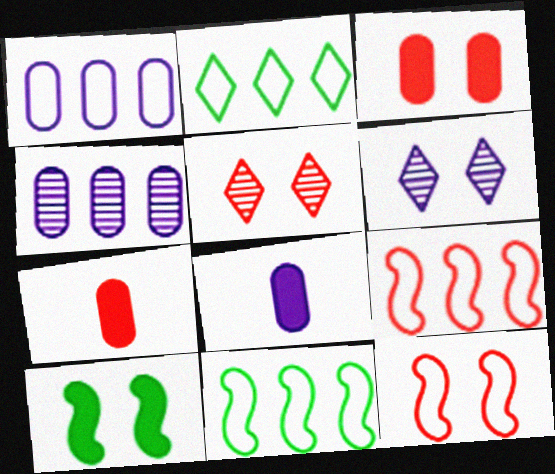[[1, 2, 9], 
[3, 5, 12], 
[5, 7, 9], 
[5, 8, 11], 
[6, 7, 11]]